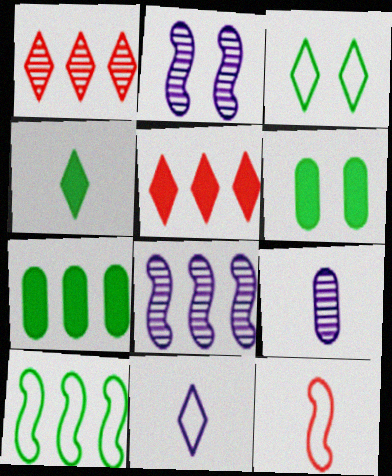[[4, 9, 12]]